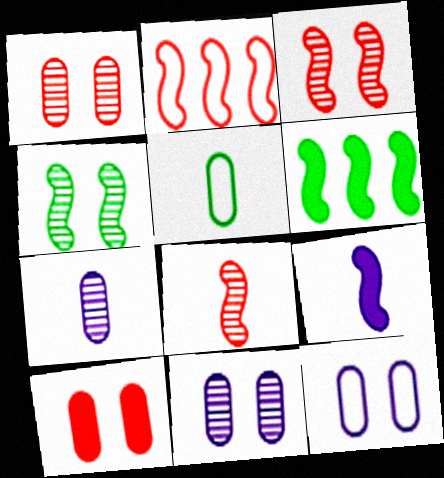[[2, 4, 9]]